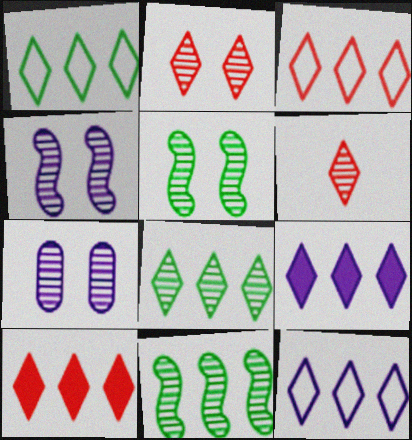[[1, 3, 12], 
[2, 5, 7], 
[3, 8, 9], 
[6, 7, 11], 
[8, 10, 12]]